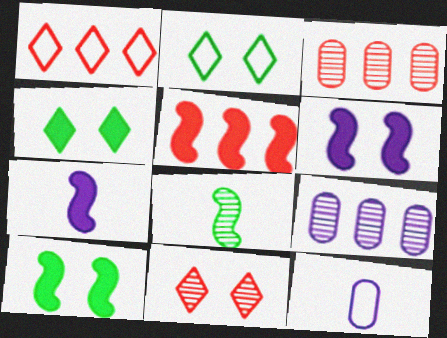[[1, 3, 5], 
[2, 3, 7], 
[5, 7, 10], 
[8, 9, 11]]